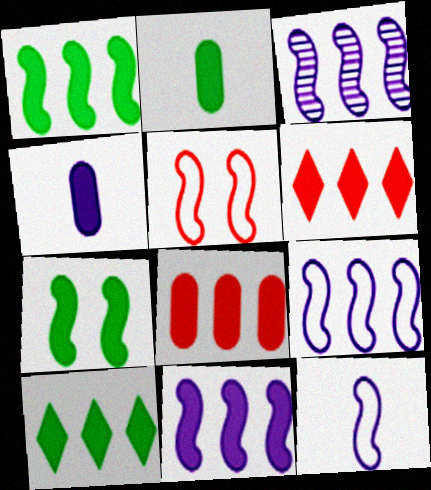[[2, 7, 10], 
[3, 9, 11], 
[4, 6, 7], 
[8, 10, 11]]